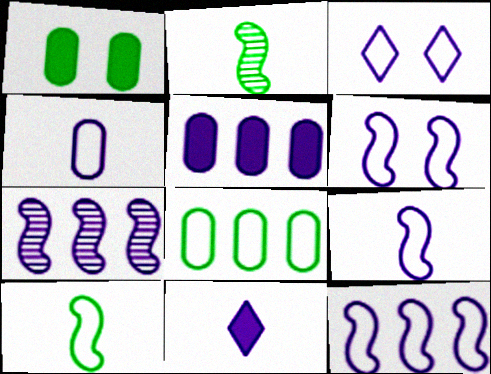[[3, 4, 12], 
[6, 9, 12]]